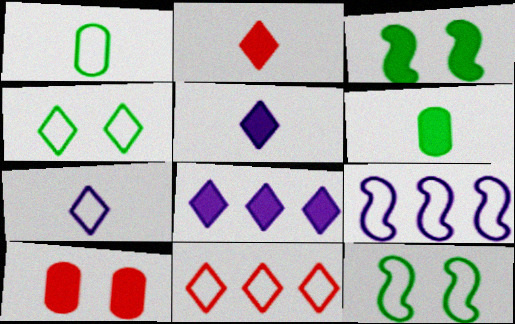[[4, 7, 11]]